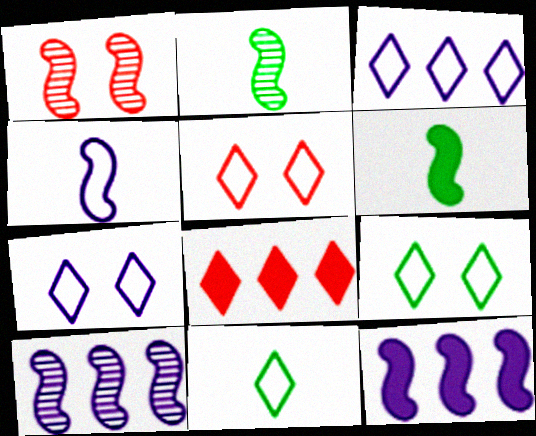[[1, 2, 10], 
[3, 5, 11], 
[5, 7, 9]]